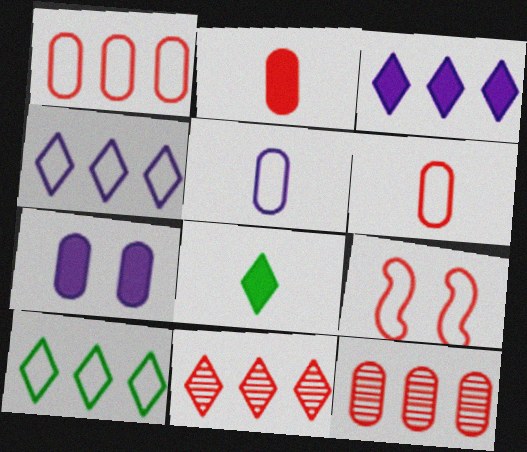[[2, 9, 11], 
[3, 10, 11], 
[5, 9, 10]]